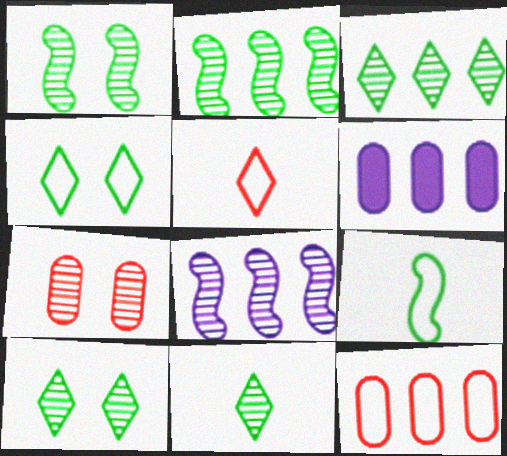[[1, 5, 6], 
[3, 10, 11], 
[7, 8, 11]]